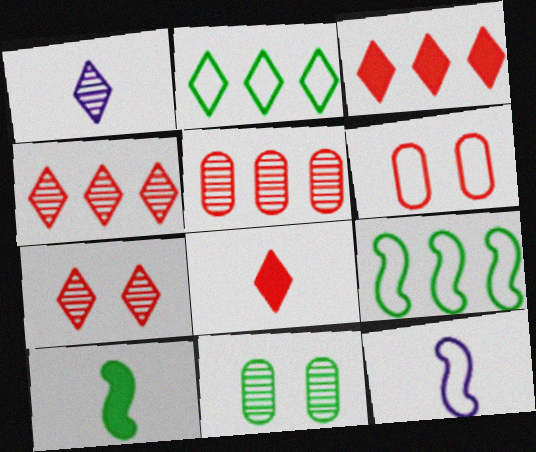[[2, 6, 12], 
[2, 10, 11], 
[3, 11, 12]]